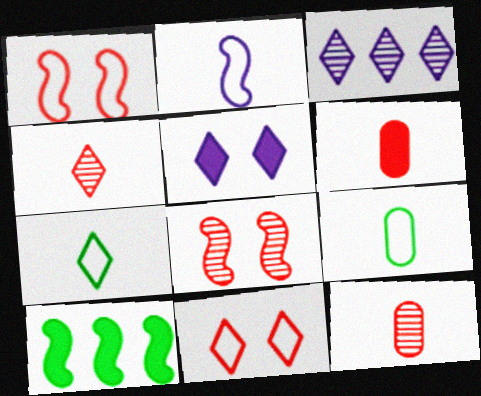[[2, 8, 10], 
[5, 6, 10]]